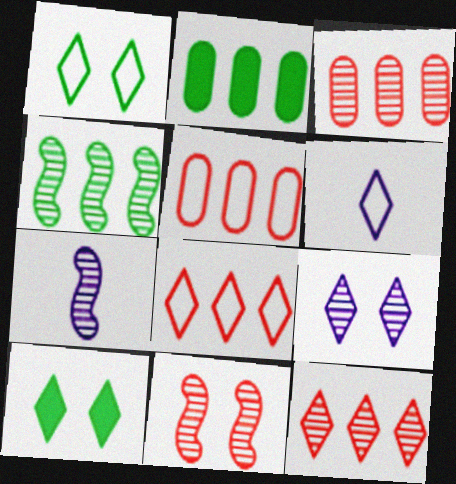[[1, 6, 8], 
[2, 6, 11], 
[4, 7, 11], 
[5, 7, 10], 
[6, 10, 12]]